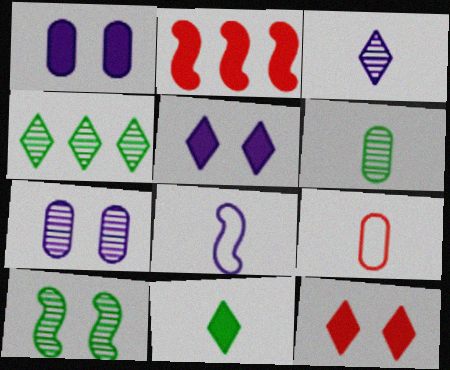[[1, 2, 11], 
[2, 8, 10], 
[4, 6, 10]]